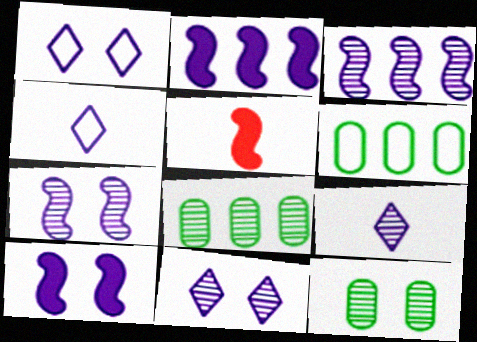[[1, 5, 8], 
[5, 6, 11]]